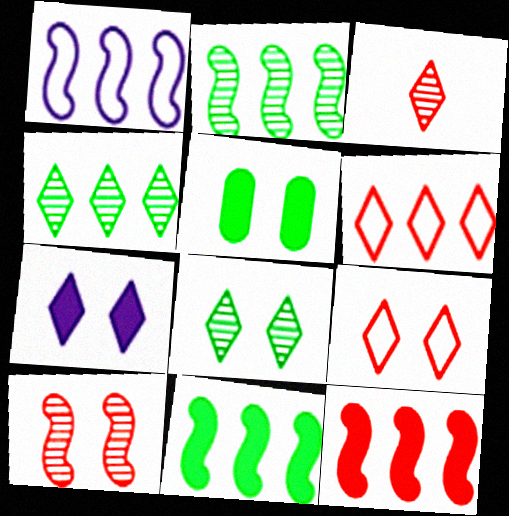[[1, 2, 12], 
[1, 3, 5], 
[7, 8, 9]]